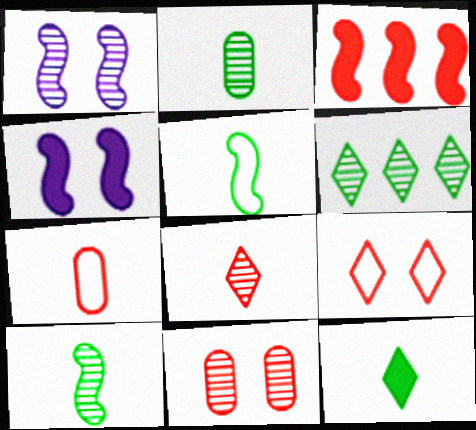[[1, 3, 5], 
[2, 5, 12], 
[4, 6, 7]]